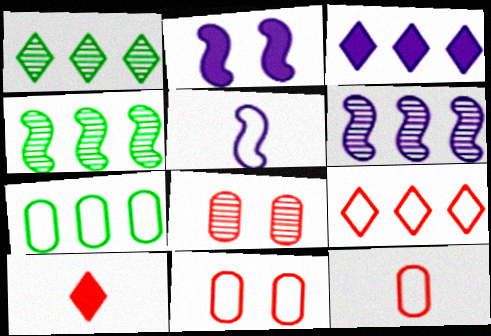[[1, 2, 12], 
[1, 3, 9], 
[2, 5, 6]]